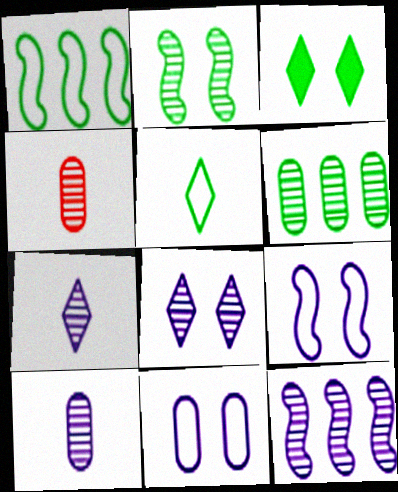[[8, 10, 12]]